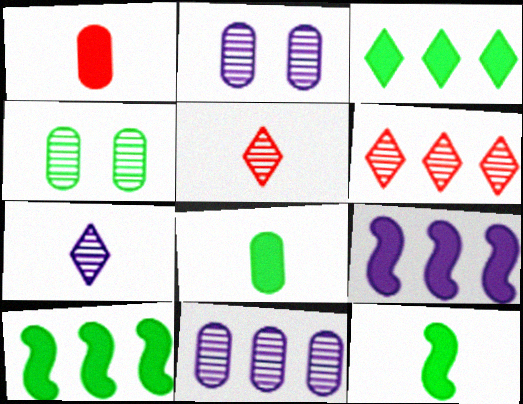[]